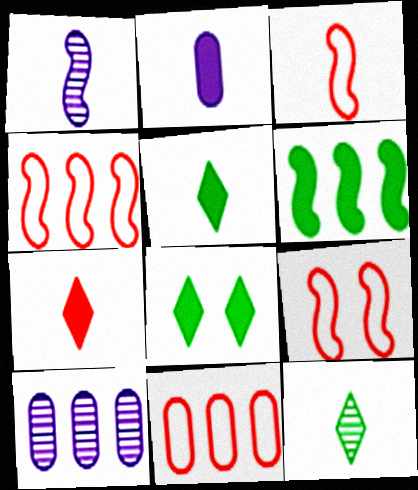[[1, 6, 9], 
[1, 8, 11], 
[2, 3, 12], 
[3, 4, 9], 
[3, 8, 10], 
[5, 9, 10]]